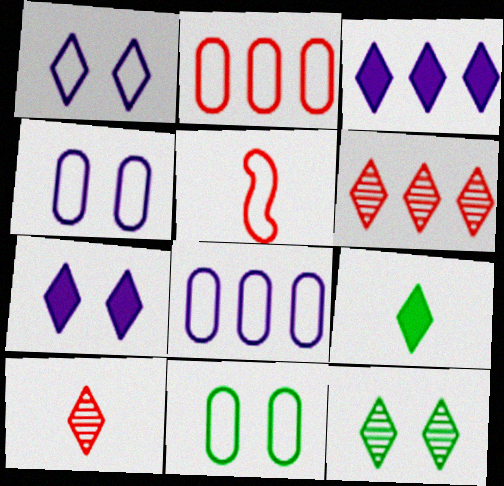[[1, 6, 9]]